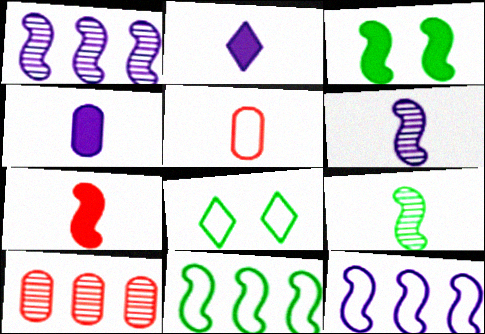[[2, 5, 9], 
[3, 9, 11], 
[5, 8, 12]]